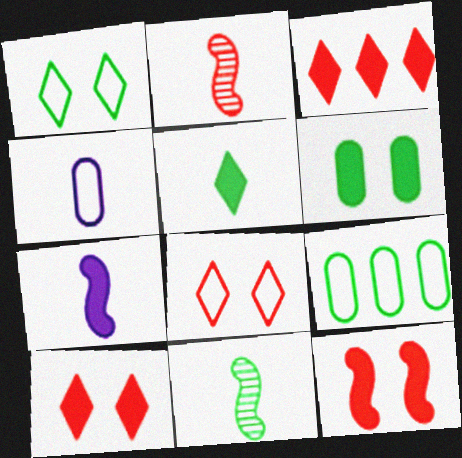[[2, 4, 5], 
[3, 6, 7]]